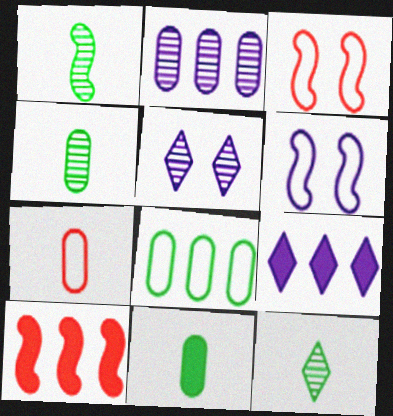[[1, 4, 12], 
[1, 6, 10], 
[3, 4, 9]]